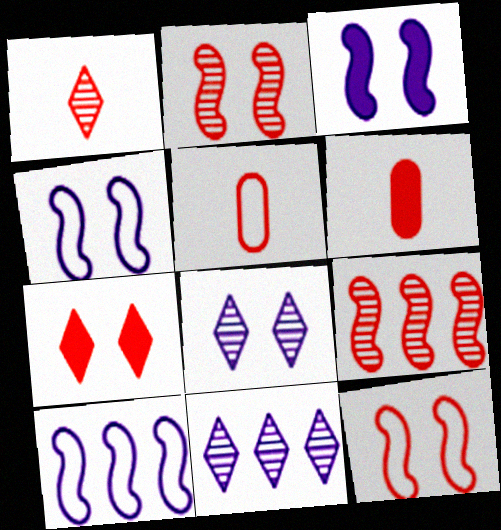[[5, 7, 9]]